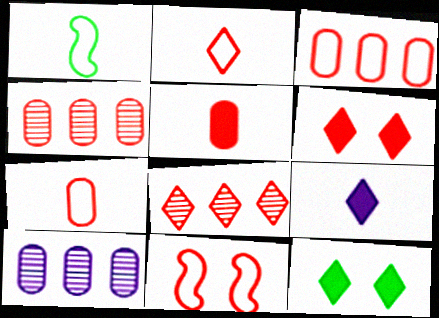[[1, 6, 10], 
[2, 3, 11], 
[2, 6, 8], 
[5, 8, 11]]